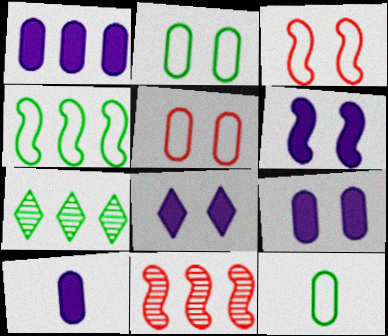[[1, 9, 10], 
[3, 7, 10], 
[6, 8, 9], 
[8, 11, 12]]